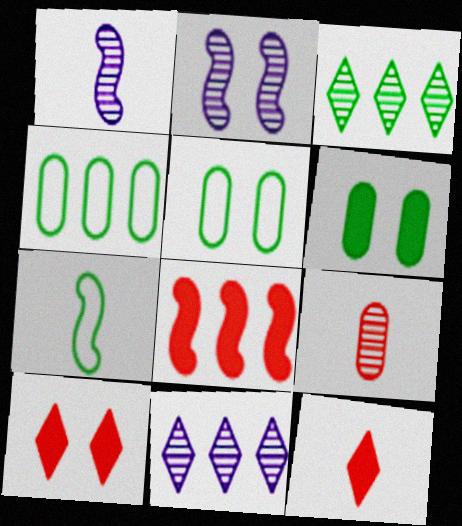[[1, 4, 10], 
[2, 3, 9], 
[2, 4, 12], 
[2, 5, 10], 
[2, 7, 8], 
[3, 6, 7], 
[4, 8, 11]]